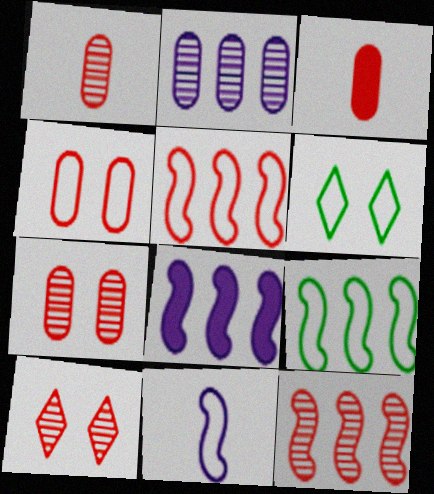[[1, 6, 8], 
[1, 10, 12], 
[3, 5, 10], 
[8, 9, 12]]